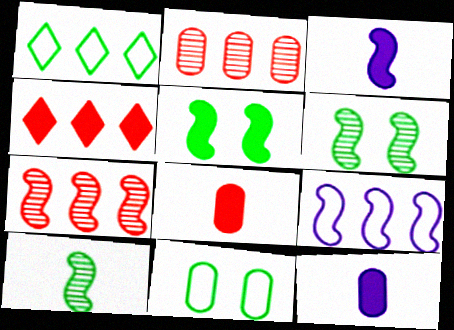[[2, 11, 12], 
[4, 5, 12]]